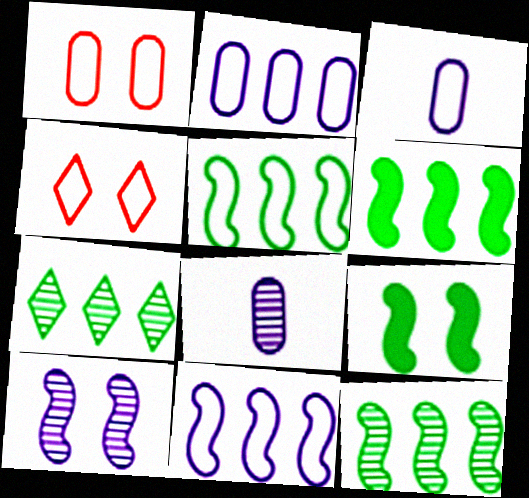[[3, 4, 5], 
[4, 6, 8], 
[5, 6, 12]]